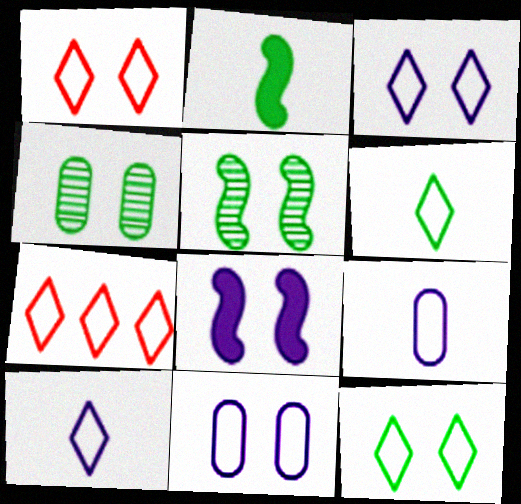[[1, 3, 12], 
[1, 4, 8], 
[3, 6, 7], 
[7, 10, 12]]